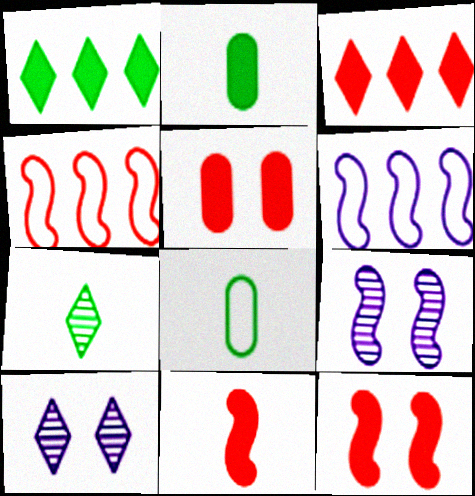[[2, 4, 10], 
[3, 5, 11], 
[3, 8, 9], 
[5, 6, 7]]